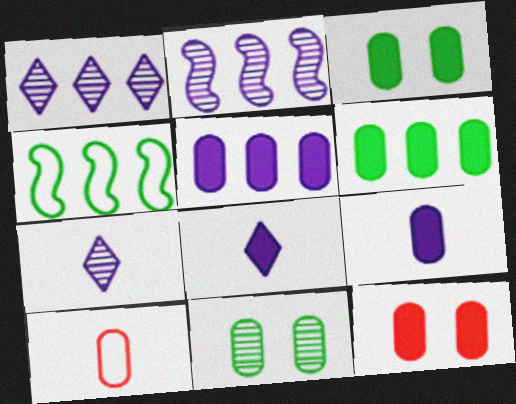[[4, 7, 12], 
[5, 10, 11], 
[6, 9, 12]]